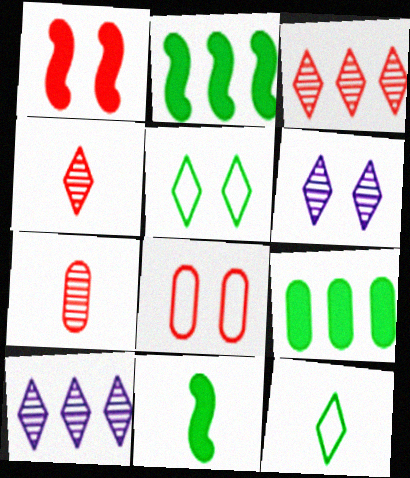[[8, 10, 11]]